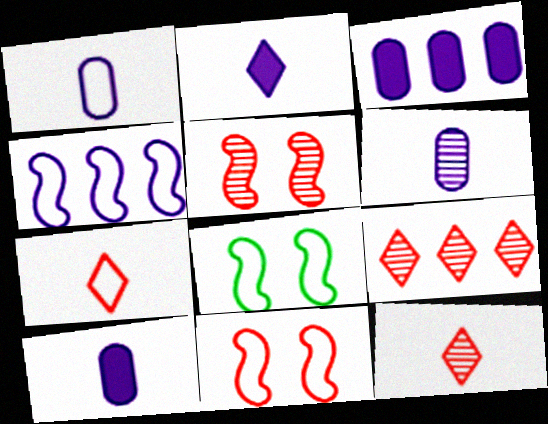[[1, 6, 10], 
[3, 8, 12], 
[8, 9, 10]]